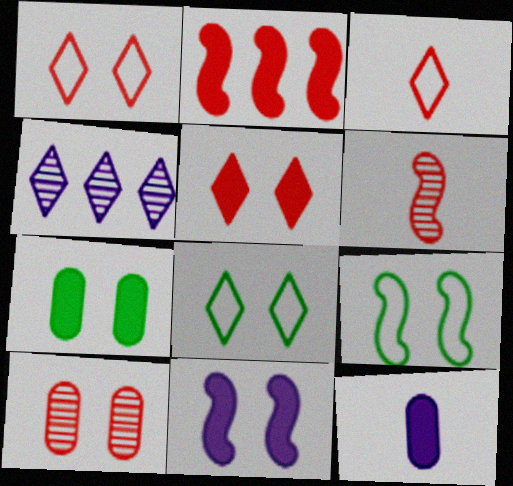[[2, 3, 10], 
[5, 7, 11], 
[8, 10, 11]]